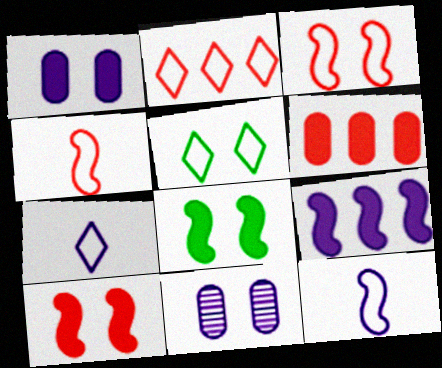[[2, 5, 7], 
[5, 10, 11], 
[7, 9, 11]]